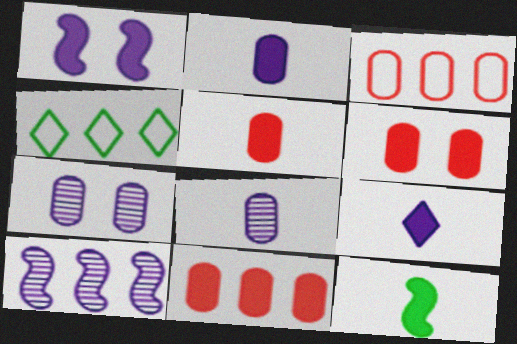[[4, 10, 11], 
[5, 6, 11], 
[5, 9, 12]]